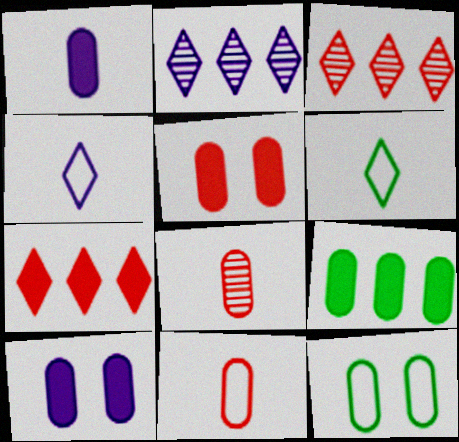[[1, 5, 9]]